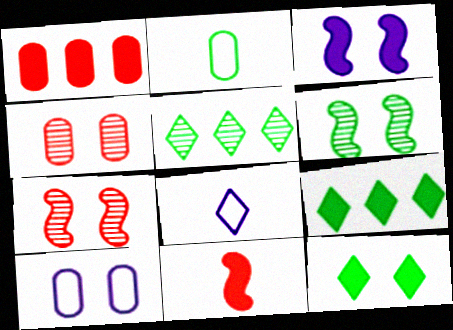[[1, 6, 8], 
[2, 6, 9], 
[5, 10, 11], 
[7, 10, 12]]